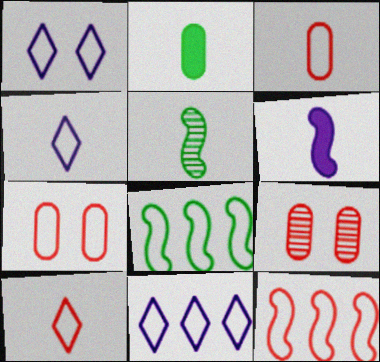[[1, 3, 8], 
[1, 4, 11], 
[4, 7, 8], 
[7, 10, 12]]